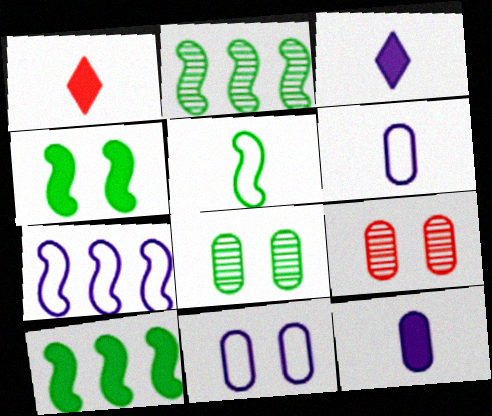[[1, 2, 11], 
[1, 7, 8], 
[2, 4, 5]]